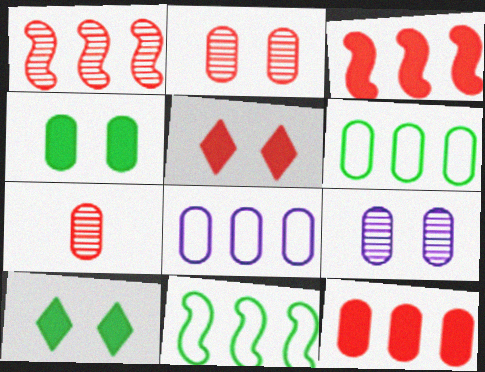[[4, 7, 8]]